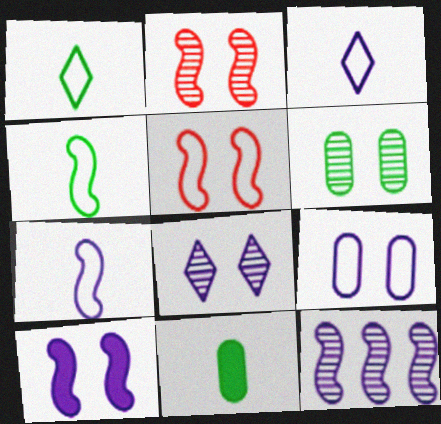[[2, 6, 8], 
[7, 10, 12], 
[8, 9, 10]]